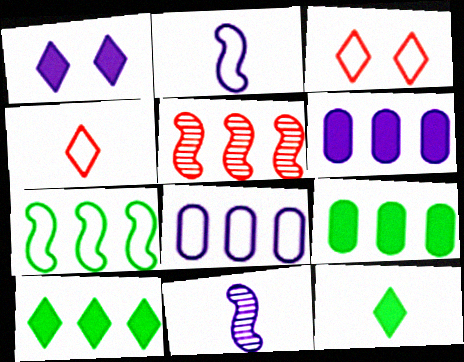[[1, 8, 11], 
[3, 9, 11], 
[5, 8, 10]]